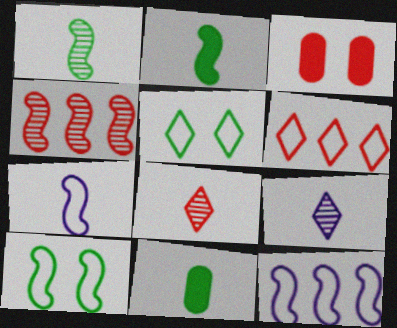[[7, 8, 11]]